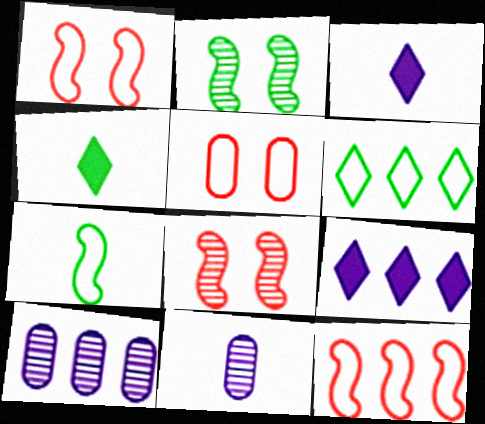[[1, 4, 10]]